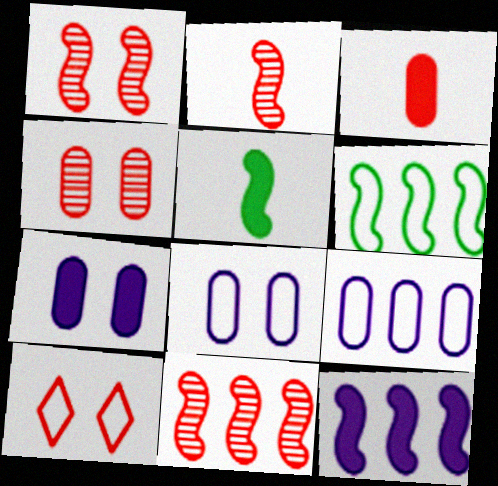[[1, 2, 11], 
[3, 10, 11], 
[6, 11, 12]]